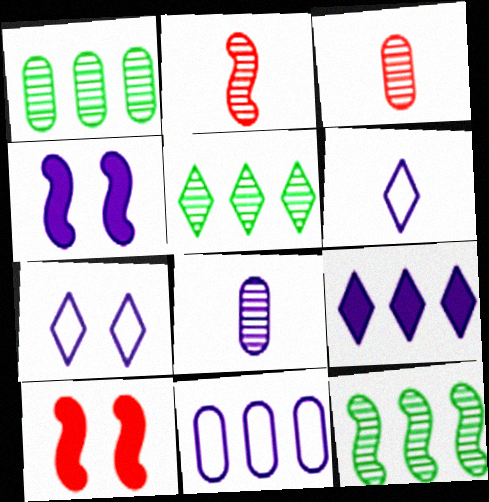[[1, 5, 12], 
[1, 6, 10]]